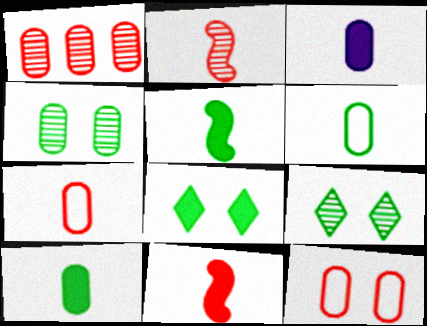[]